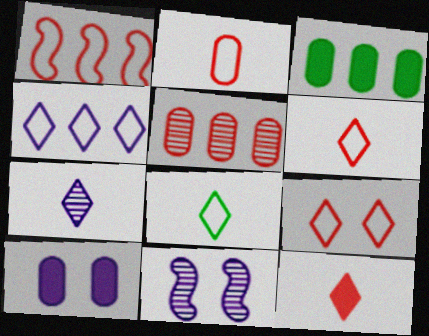[[1, 2, 9], 
[3, 6, 11], 
[4, 8, 9], 
[7, 8, 12]]